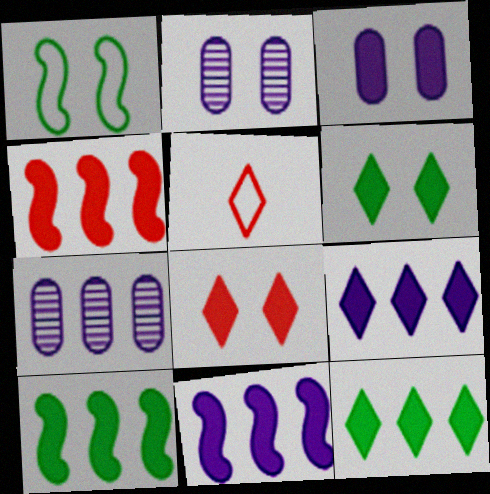[[1, 2, 8], 
[2, 5, 10], 
[4, 10, 11]]